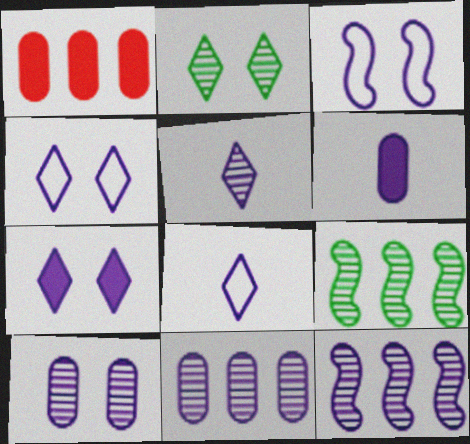[[3, 7, 10], 
[4, 6, 12], 
[5, 10, 12]]